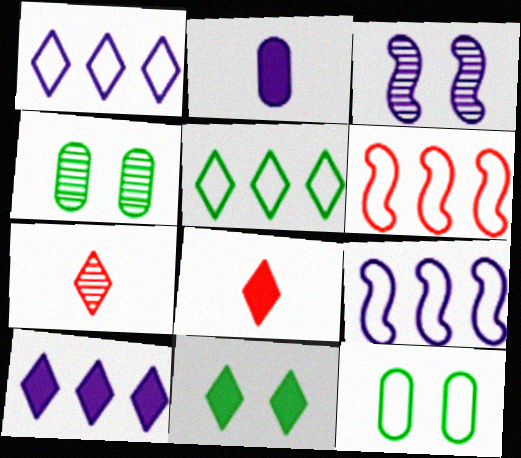[[1, 2, 3], 
[1, 7, 11], 
[4, 8, 9], 
[8, 10, 11]]